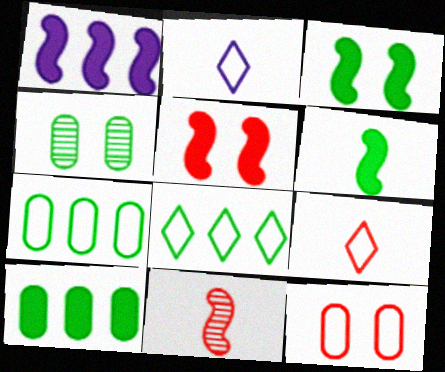[[1, 4, 9], 
[1, 5, 6], 
[4, 6, 8]]